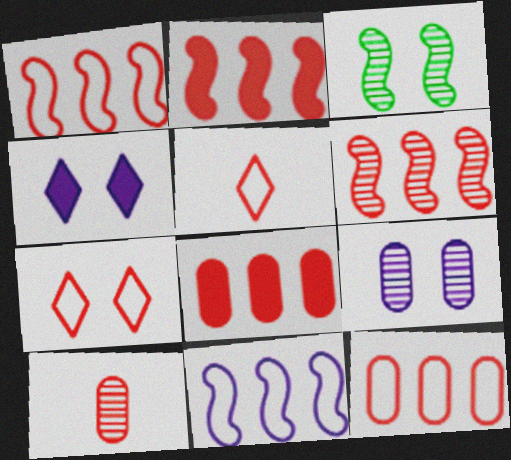[[1, 2, 6], 
[2, 7, 10]]